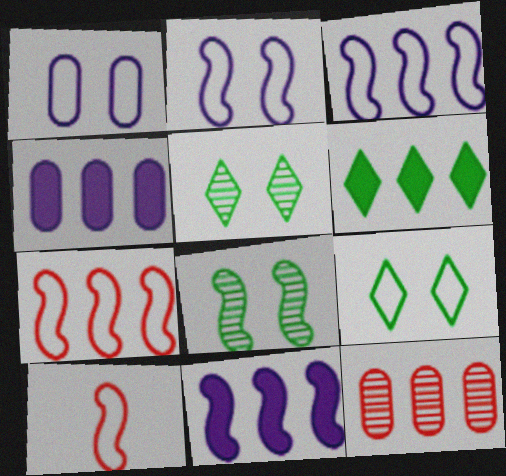[[3, 6, 12], 
[4, 5, 10], 
[8, 10, 11]]